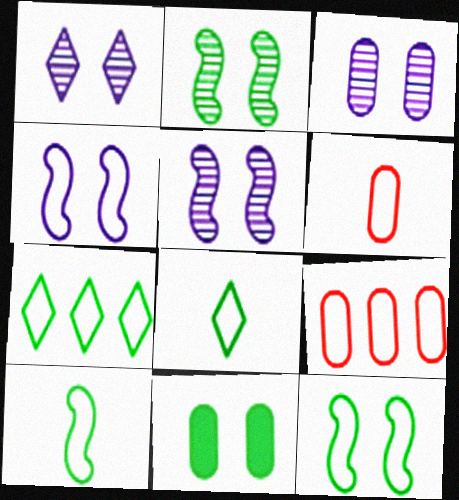[[1, 3, 5], 
[4, 6, 7], 
[4, 8, 9]]